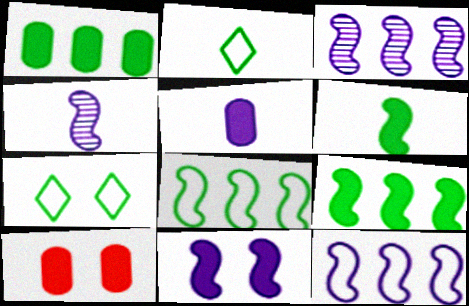[[1, 5, 10], 
[2, 3, 10], 
[4, 11, 12]]